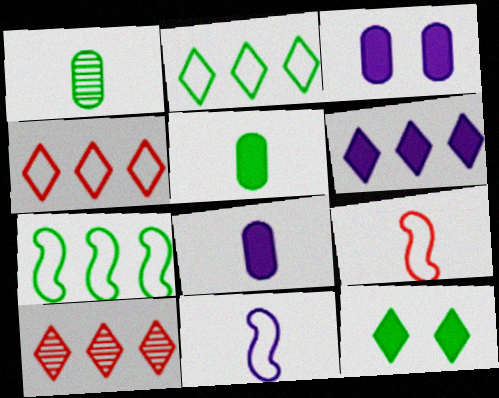[[1, 7, 12], 
[2, 6, 10]]